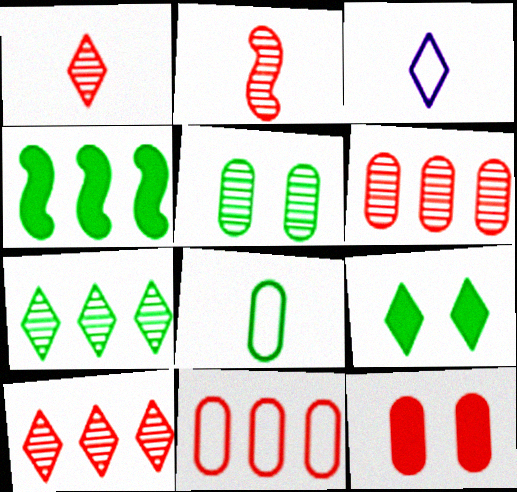[[3, 9, 10]]